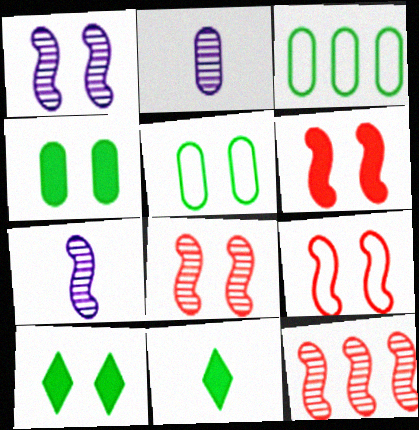[[6, 8, 9]]